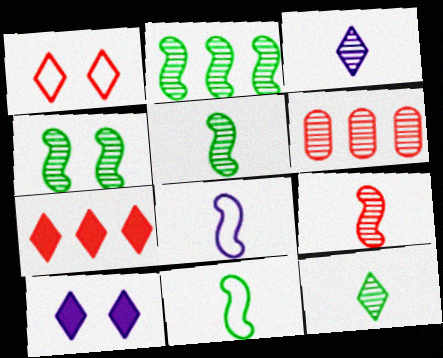[[2, 4, 5], 
[3, 4, 6], 
[6, 10, 11]]